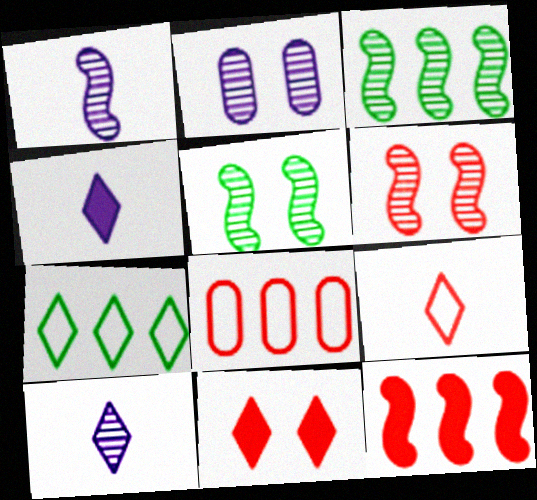[[1, 3, 6], 
[4, 5, 8], 
[7, 10, 11]]